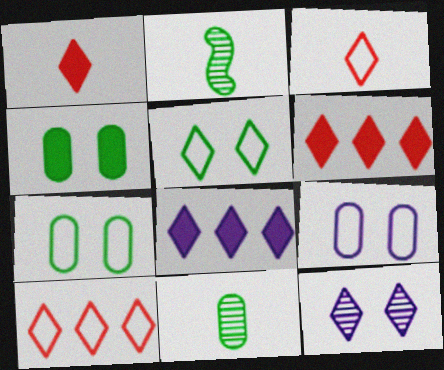[[2, 6, 9]]